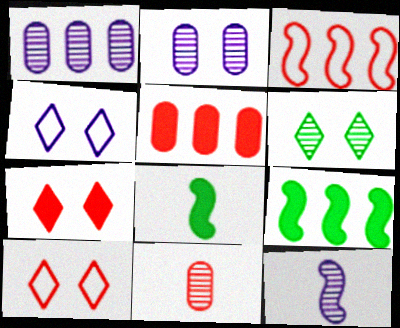[[1, 8, 10], 
[3, 7, 11], 
[4, 6, 7], 
[4, 9, 11]]